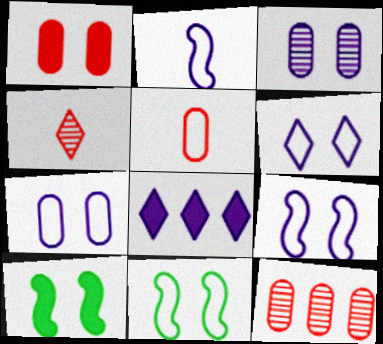[[1, 5, 12], 
[2, 3, 8], 
[6, 7, 9]]